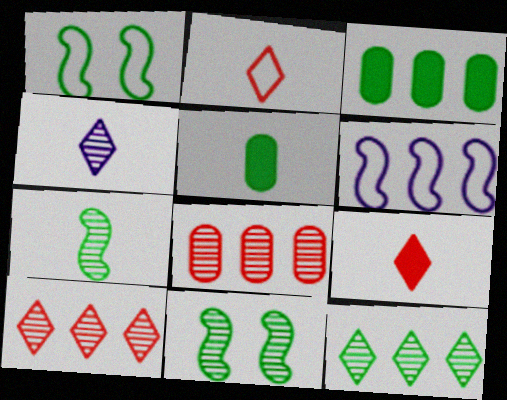[[1, 5, 12], 
[3, 6, 10], 
[4, 8, 11]]